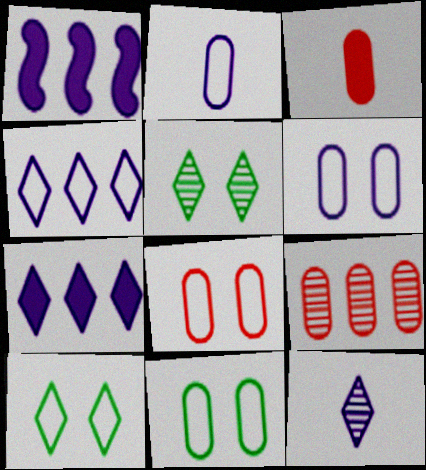[[1, 6, 12], 
[3, 8, 9], 
[6, 8, 11]]